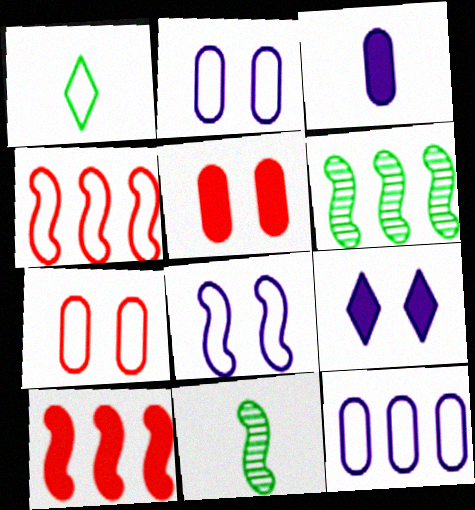[[1, 2, 4], 
[8, 10, 11]]